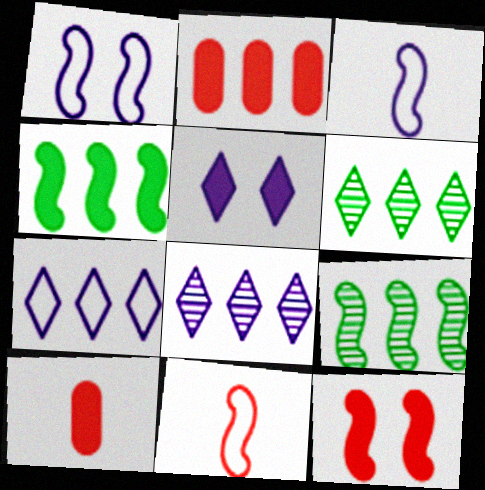[[1, 6, 10], 
[2, 7, 9], 
[3, 9, 12], 
[4, 5, 10]]